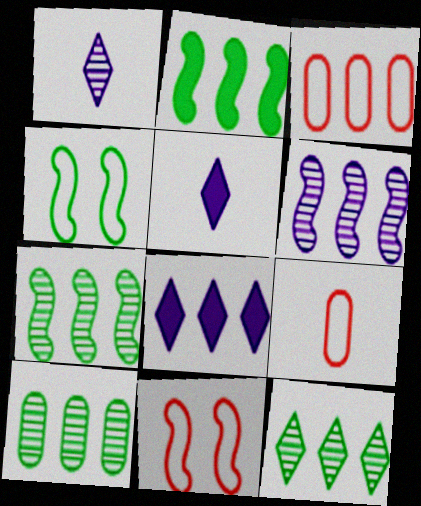[[3, 7, 8], 
[5, 10, 11], 
[7, 10, 12]]